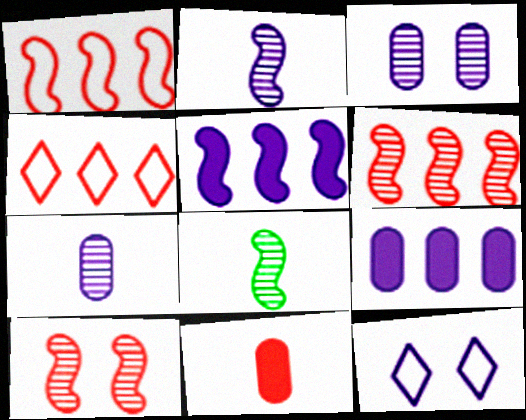[[2, 9, 12], 
[4, 10, 11], 
[5, 7, 12]]